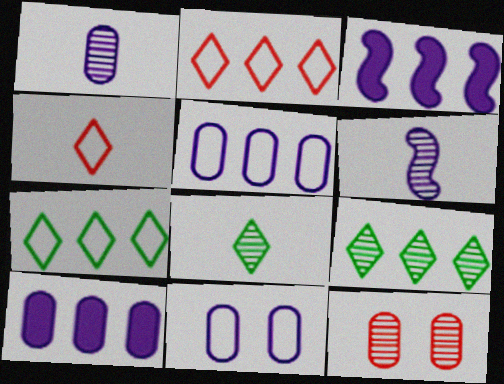[[1, 10, 11], 
[6, 9, 12]]